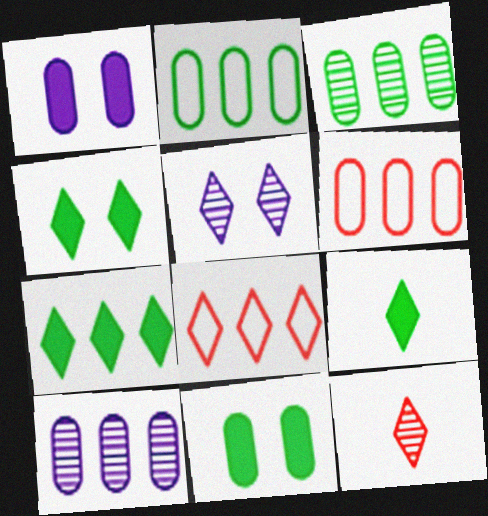[[4, 7, 9], 
[5, 8, 9]]